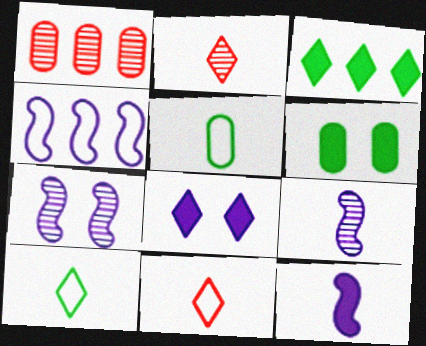[[1, 3, 4], 
[2, 4, 6], 
[2, 5, 12], 
[4, 7, 12]]